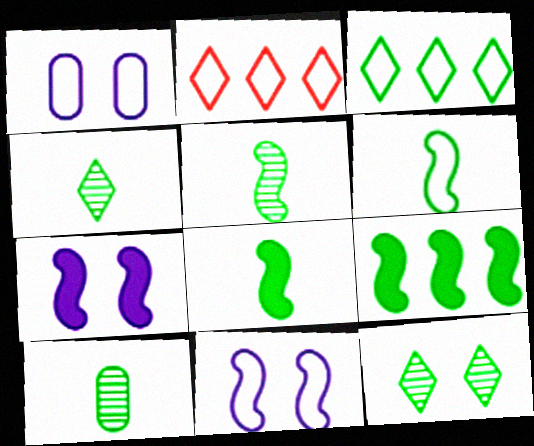[[1, 2, 6], 
[2, 7, 10], 
[4, 5, 10], 
[5, 6, 8]]